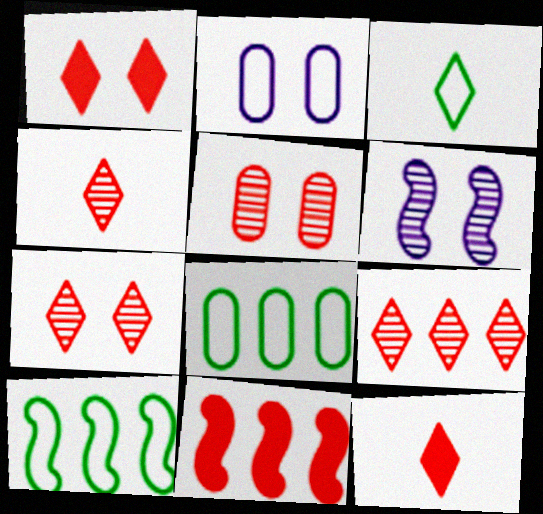[[4, 7, 9], 
[6, 8, 12]]